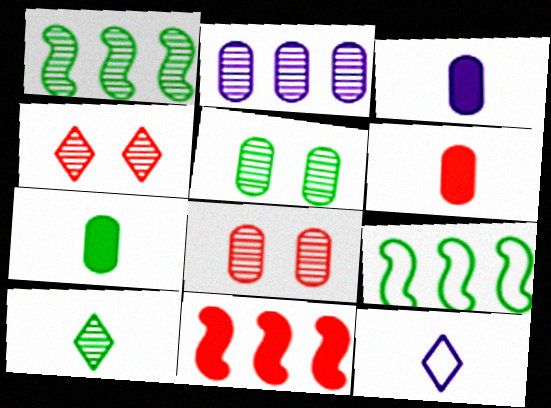[[1, 5, 10], 
[3, 4, 9], 
[3, 6, 7], 
[5, 11, 12]]